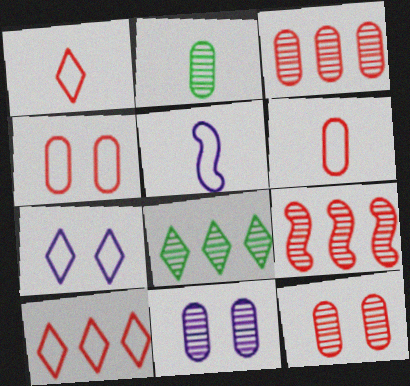[[2, 3, 11]]